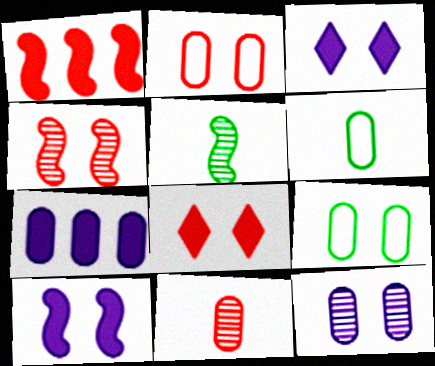[[2, 4, 8], 
[3, 4, 9], 
[7, 9, 11]]